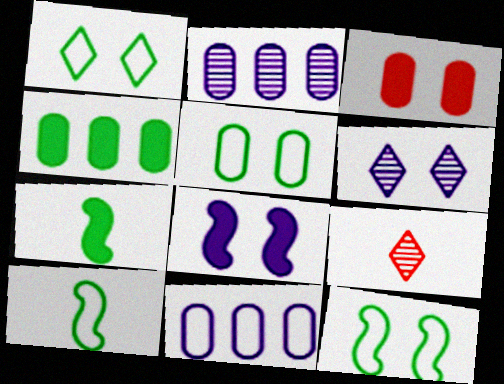[[1, 5, 12], 
[3, 6, 12]]